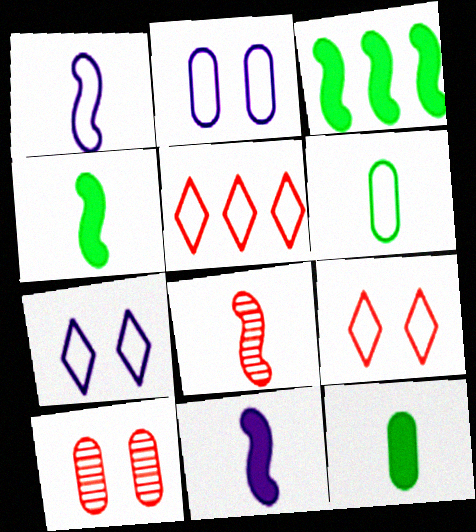[[1, 4, 8]]